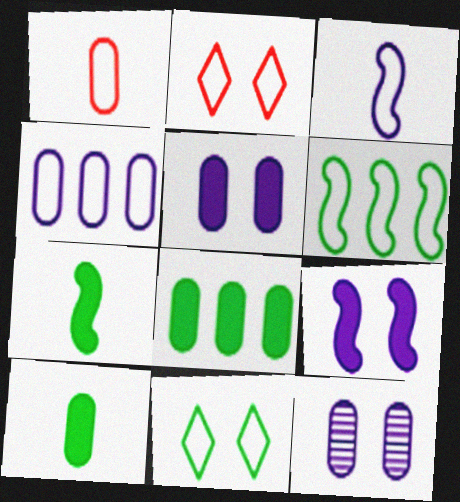[[1, 8, 12]]